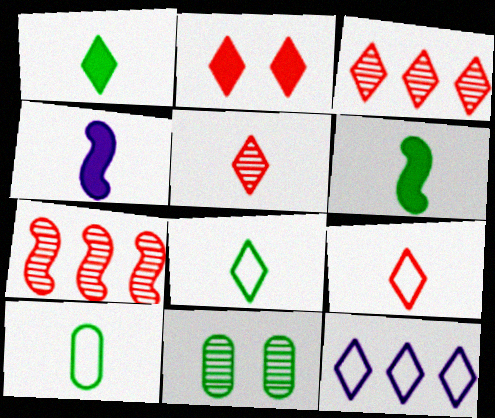[[2, 3, 9], 
[4, 5, 10]]